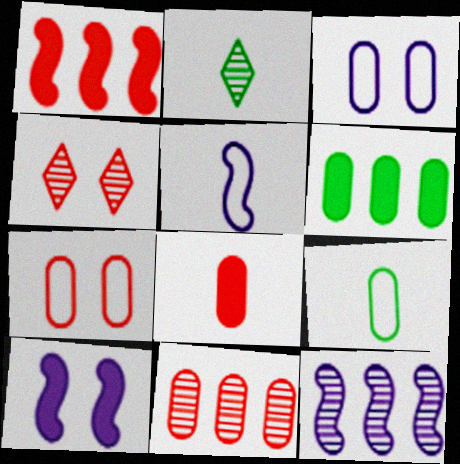[[1, 2, 3], 
[2, 5, 8], 
[4, 5, 6], 
[5, 10, 12], 
[7, 8, 11]]